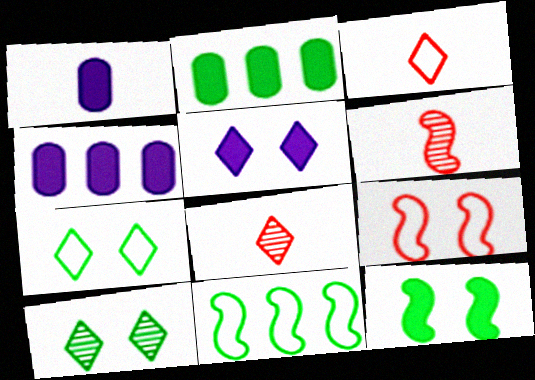[[4, 6, 7]]